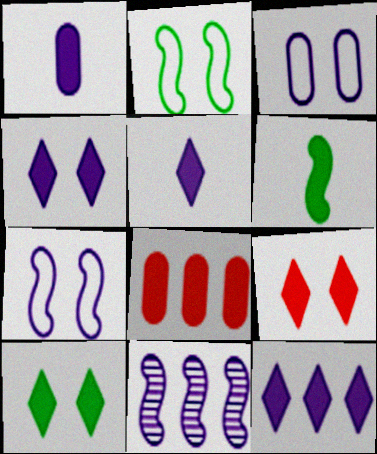[[3, 5, 11], 
[4, 5, 12], 
[4, 6, 8], 
[4, 9, 10]]